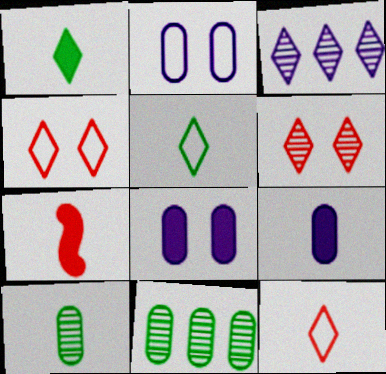[[1, 3, 4], 
[1, 7, 9]]